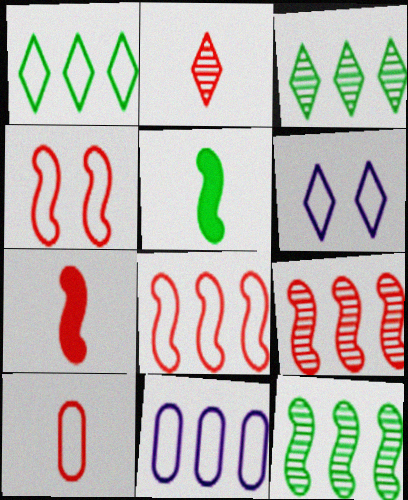[[1, 8, 11], 
[2, 7, 10], 
[4, 7, 9]]